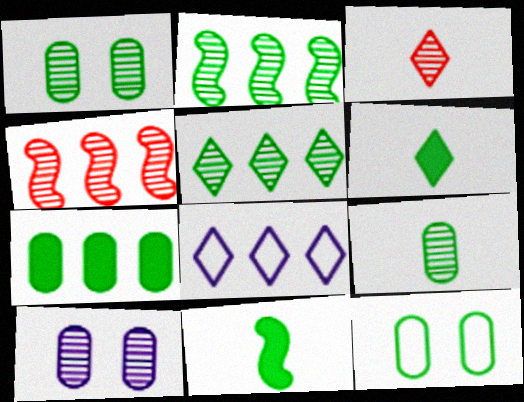[[2, 3, 10], 
[2, 6, 12], 
[4, 7, 8], 
[5, 11, 12], 
[7, 9, 12]]